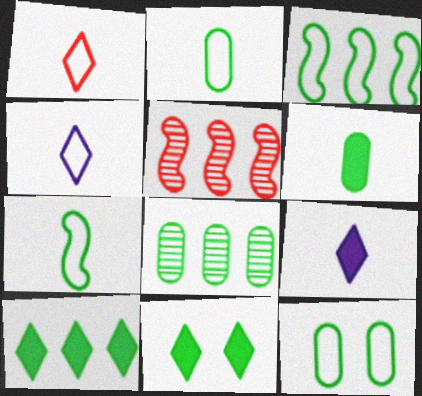[[3, 8, 10], 
[5, 9, 12], 
[6, 8, 12], 
[7, 8, 11]]